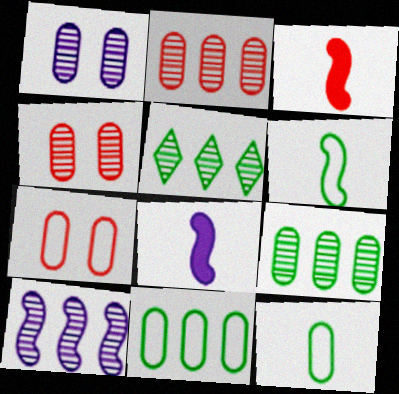[[2, 5, 10], 
[5, 7, 8]]